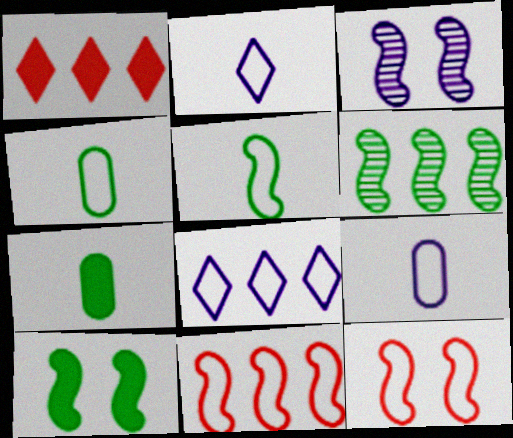[[1, 3, 4], 
[3, 10, 12], 
[4, 8, 12], 
[5, 6, 10]]